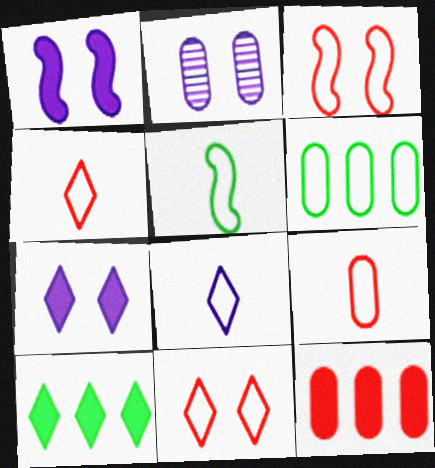[[3, 6, 8], 
[5, 8, 9]]